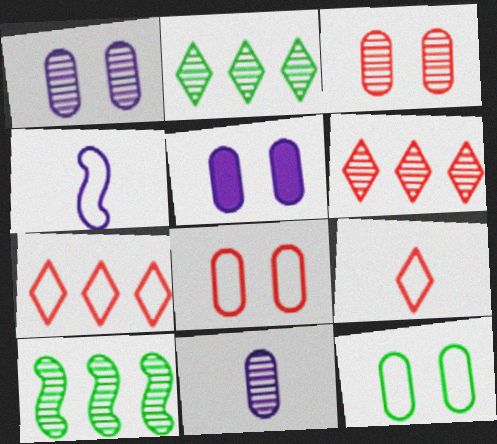[[3, 5, 12], 
[4, 7, 12], 
[5, 9, 10]]